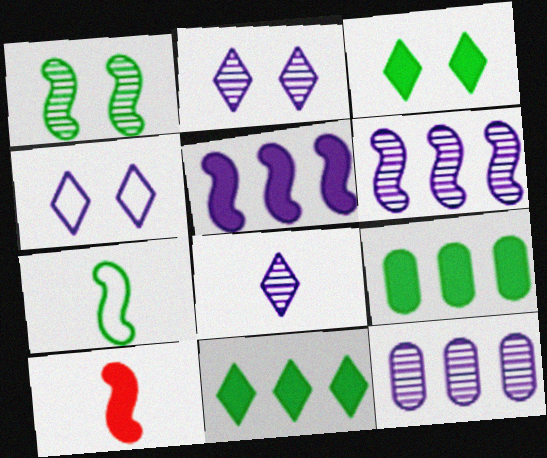[]